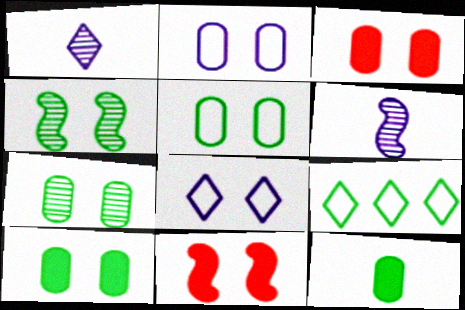[[2, 3, 7], 
[3, 4, 8], 
[3, 6, 9], 
[4, 9, 12], 
[5, 7, 10], 
[7, 8, 11]]